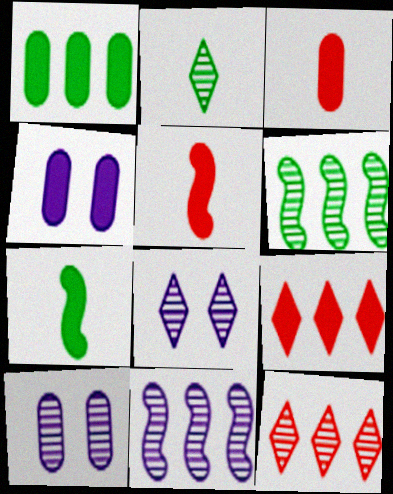[[1, 3, 4], 
[2, 8, 12], 
[4, 7, 9]]